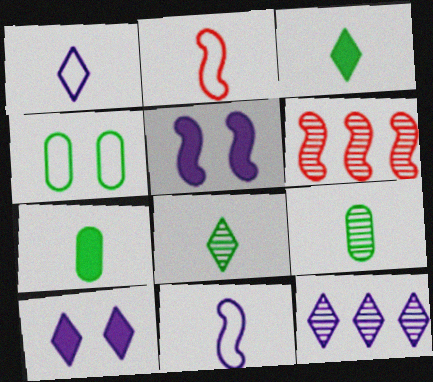[[1, 10, 12]]